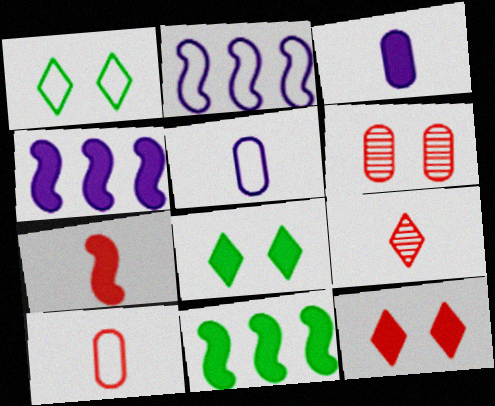[[1, 2, 10], 
[3, 11, 12], 
[7, 9, 10]]